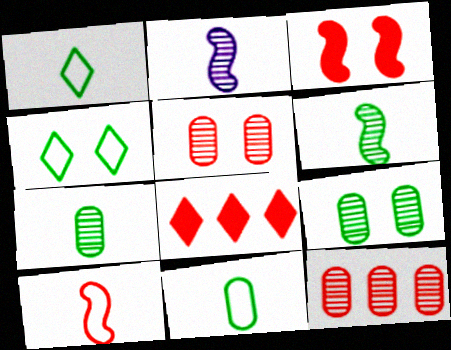[[5, 8, 10]]